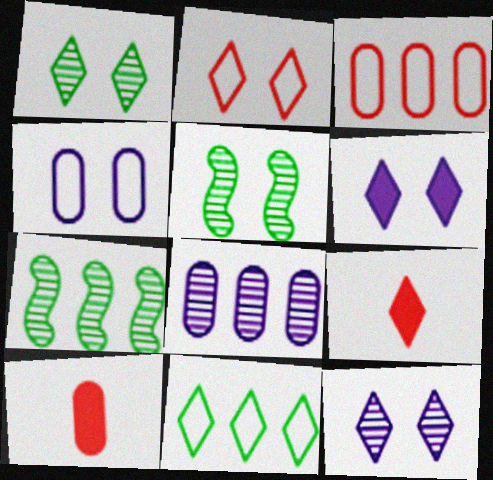[[1, 2, 6], 
[4, 7, 9], 
[9, 11, 12]]